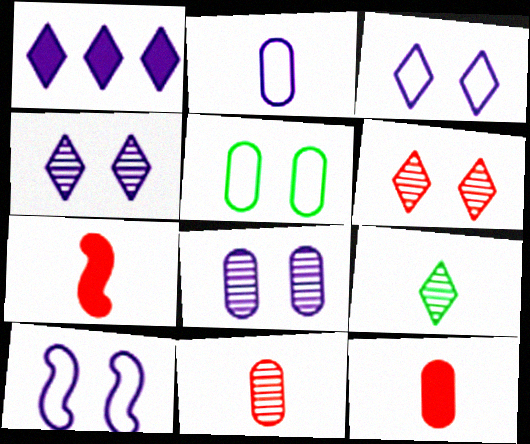[[2, 7, 9]]